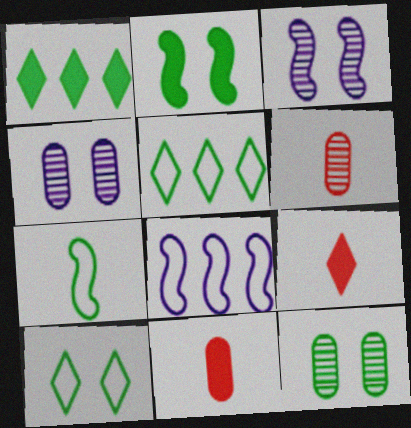[[1, 7, 12], 
[2, 10, 12], 
[3, 5, 11], 
[8, 9, 12]]